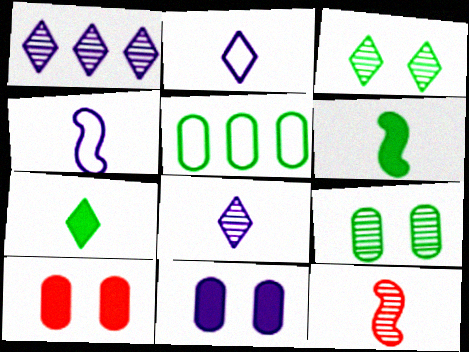[[1, 4, 11], 
[1, 9, 12], 
[3, 5, 6], 
[4, 6, 12]]